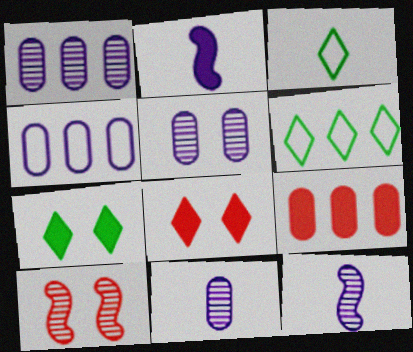[[1, 5, 11], 
[2, 7, 9]]